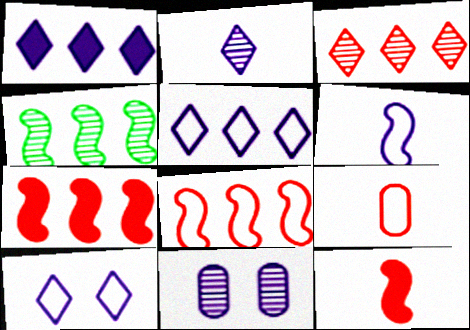[[1, 2, 10], 
[1, 6, 11]]